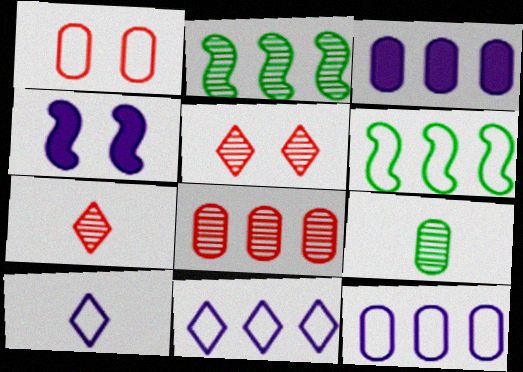[[1, 3, 9], 
[1, 6, 10]]